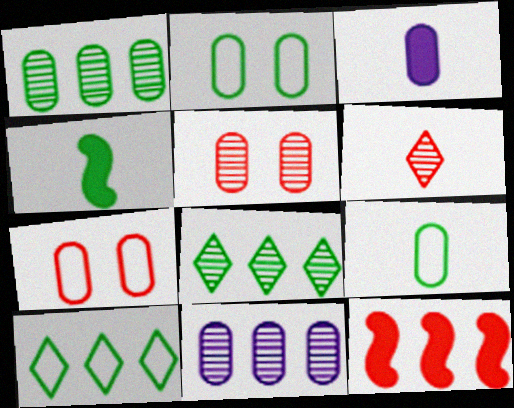[[1, 3, 7], 
[2, 4, 8], 
[6, 7, 12], 
[10, 11, 12]]